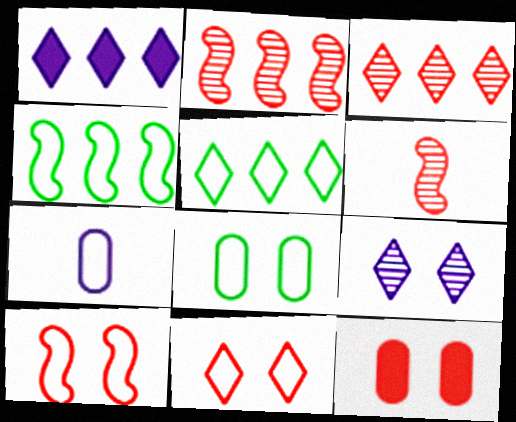[[1, 3, 5], 
[1, 6, 8], 
[4, 7, 11], 
[5, 7, 10]]